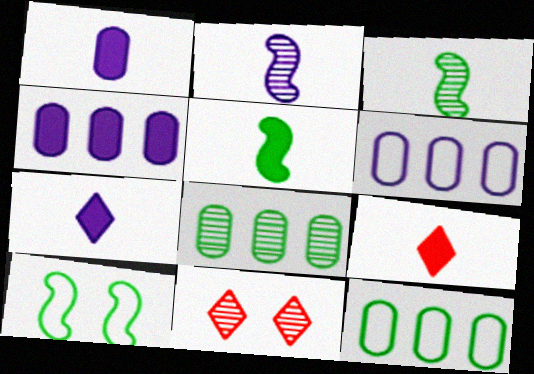[[1, 5, 9], 
[2, 8, 11], 
[5, 6, 11]]